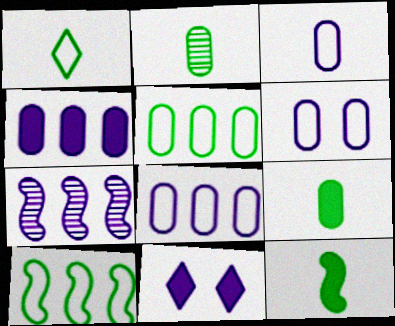[[1, 2, 12], 
[3, 6, 8], 
[3, 7, 11]]